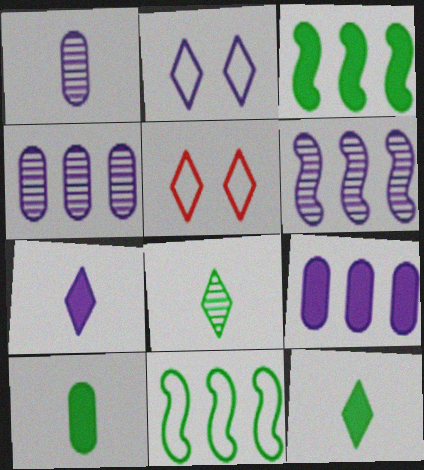[[1, 3, 5], 
[5, 6, 10]]